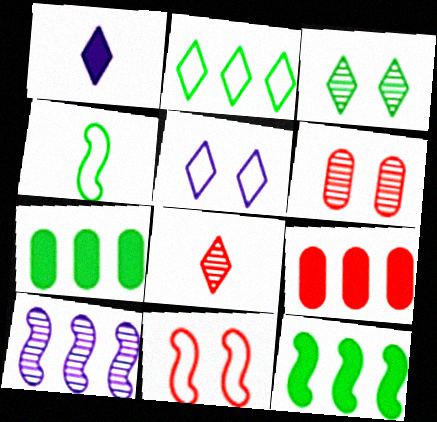[[2, 9, 10], 
[3, 4, 7], 
[8, 9, 11]]